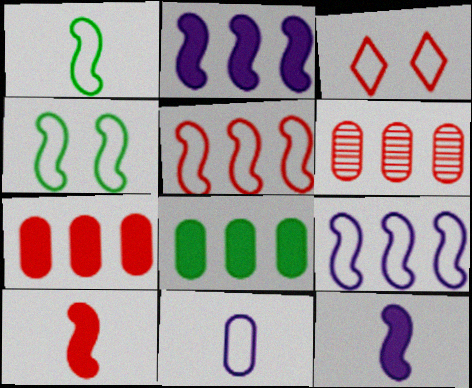[[3, 6, 10]]